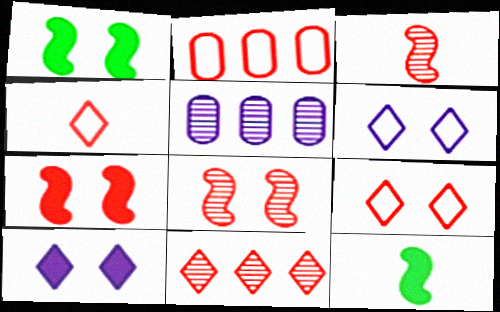[[1, 4, 5], 
[5, 9, 12]]